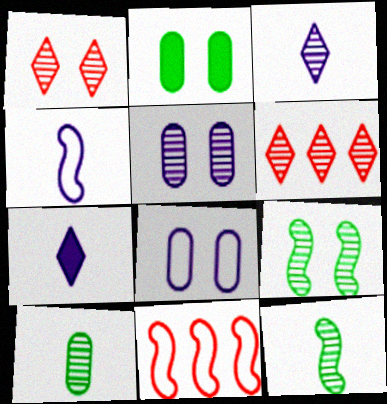[[1, 5, 9], 
[2, 3, 11], 
[2, 4, 6], 
[5, 6, 12]]